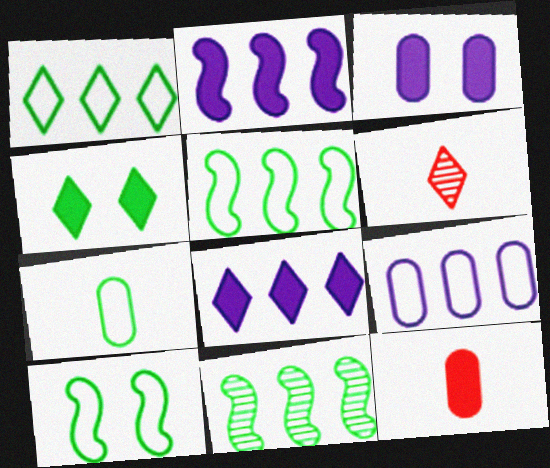[[1, 7, 10], 
[2, 4, 12], 
[3, 5, 6], 
[4, 7, 11]]